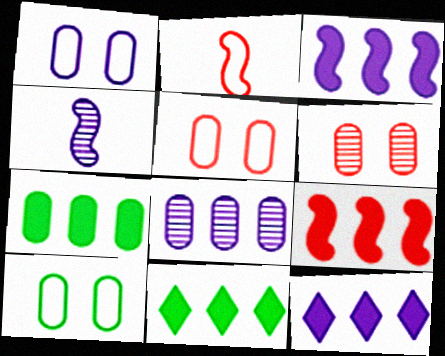[[1, 4, 12], 
[1, 5, 10], 
[4, 5, 11], 
[7, 9, 12]]